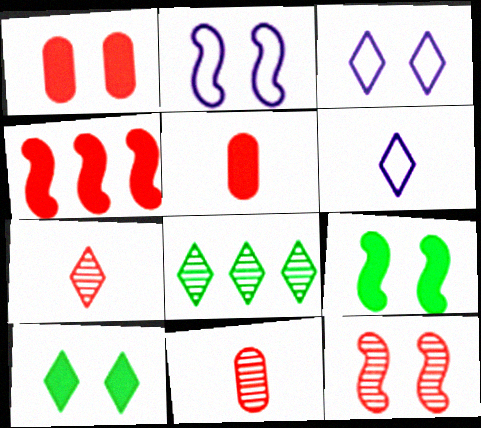[[2, 5, 8], 
[2, 9, 12]]